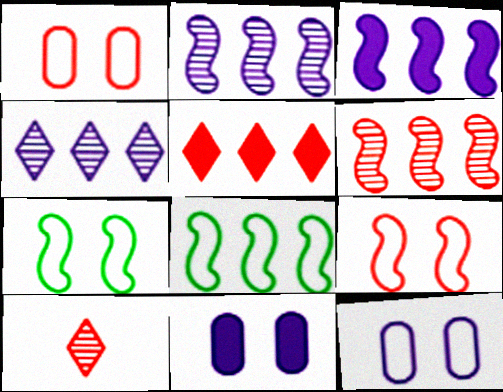[[3, 6, 8], 
[8, 10, 11]]